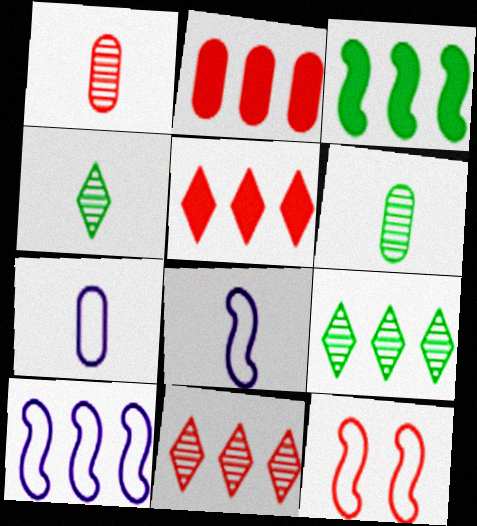[[1, 5, 12], 
[2, 9, 10]]